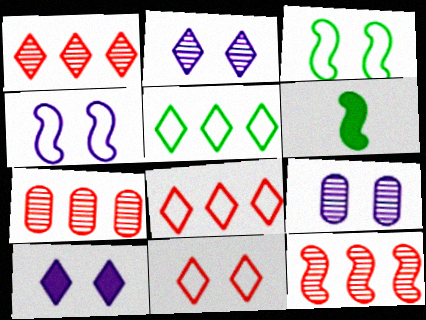[[1, 7, 12], 
[4, 6, 12], 
[4, 9, 10], 
[6, 8, 9]]